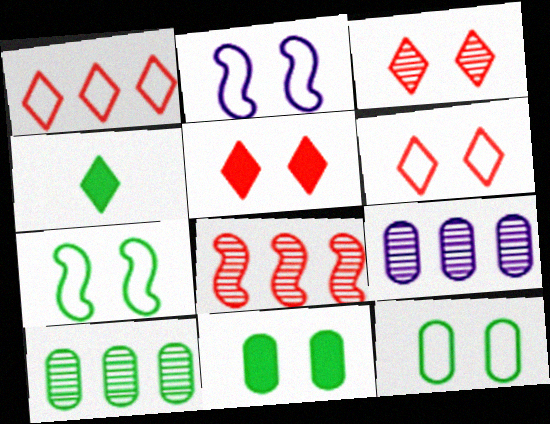[[2, 3, 11], 
[2, 6, 12], 
[3, 5, 6], 
[4, 7, 10]]